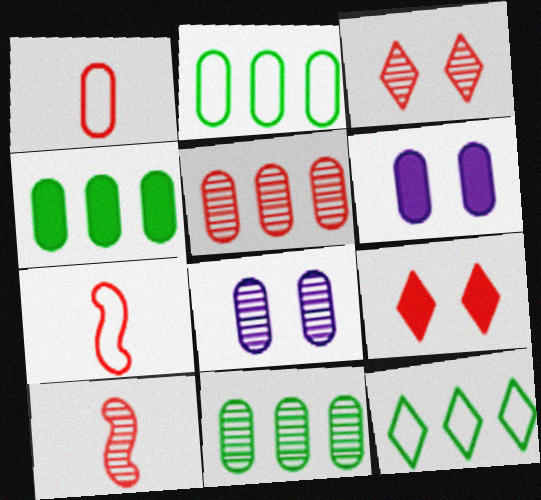[[1, 4, 8], 
[1, 6, 11], 
[2, 4, 11], 
[3, 5, 10], 
[5, 7, 9], 
[6, 10, 12]]